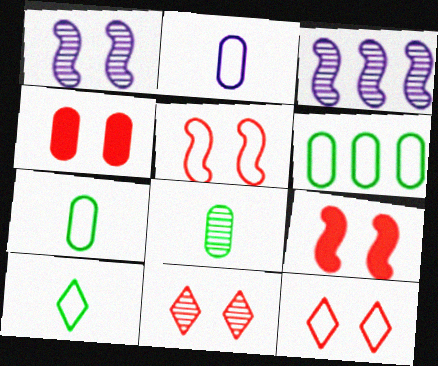[[3, 4, 10], 
[3, 8, 11], 
[4, 5, 11]]